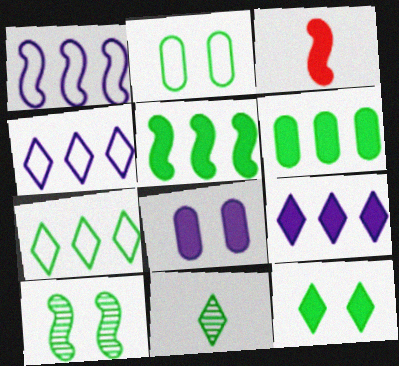[[1, 3, 10], 
[2, 5, 11], 
[2, 10, 12], 
[7, 11, 12]]